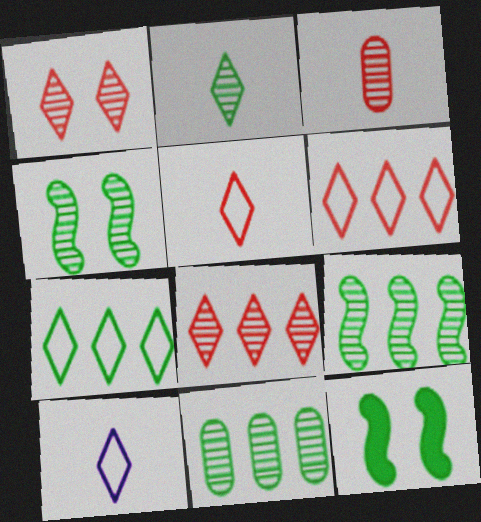[[2, 4, 11]]